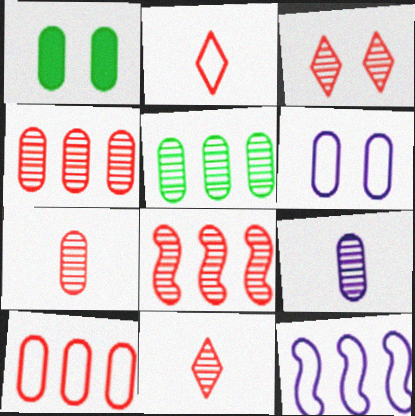[[1, 9, 10], 
[1, 11, 12], 
[3, 7, 8]]